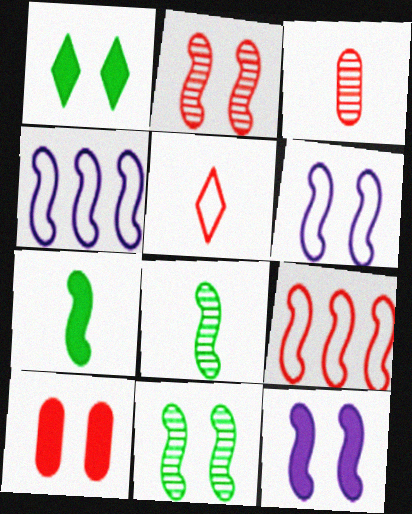[[1, 3, 4], 
[1, 10, 12], 
[2, 4, 7], 
[8, 9, 12]]